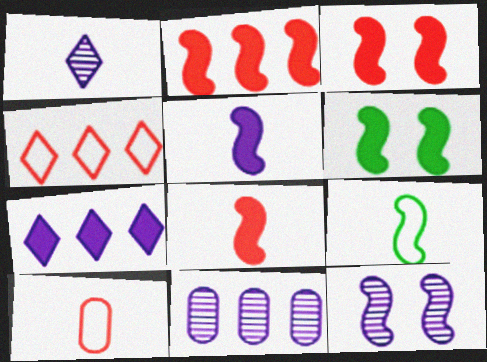[[1, 11, 12], 
[2, 3, 8], 
[2, 5, 6], 
[2, 9, 12]]